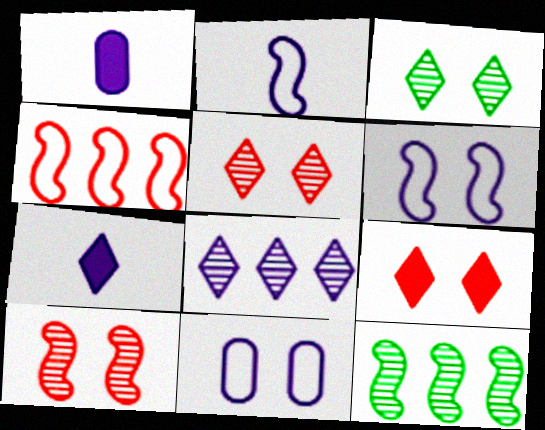[[1, 3, 4], 
[1, 6, 8]]